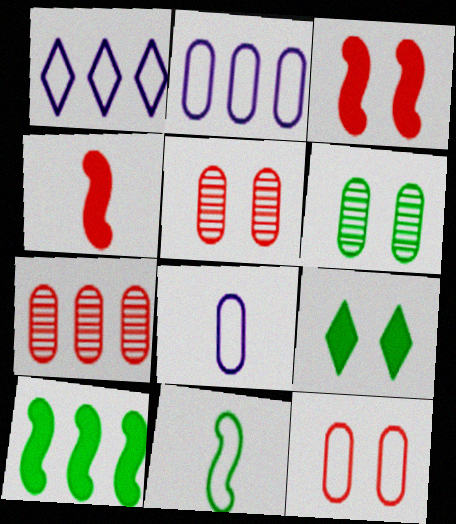[[1, 4, 6], 
[1, 7, 10], 
[1, 11, 12]]